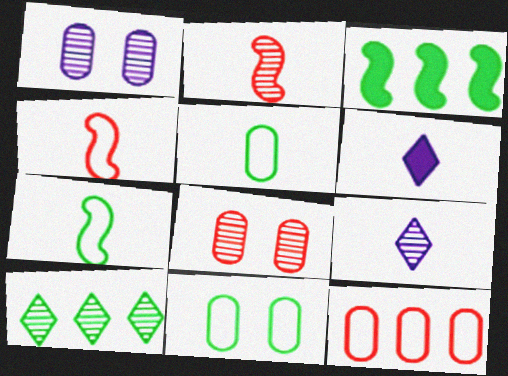[[1, 2, 10], 
[2, 5, 6]]